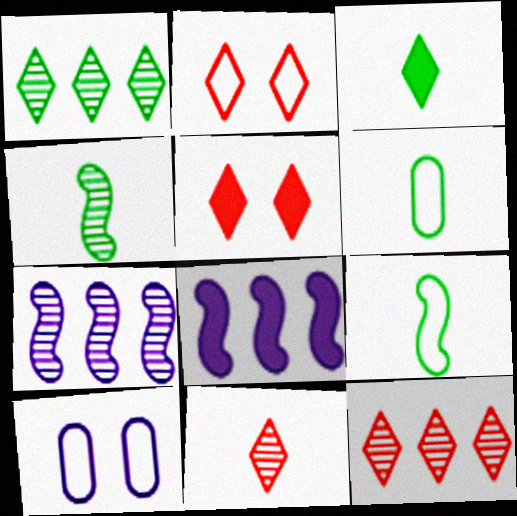[[3, 4, 6], 
[5, 6, 7]]